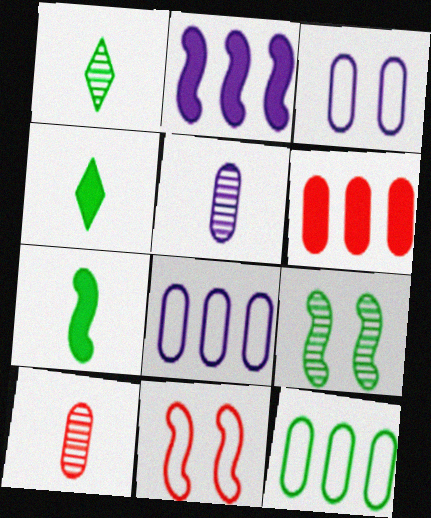[[4, 9, 12]]